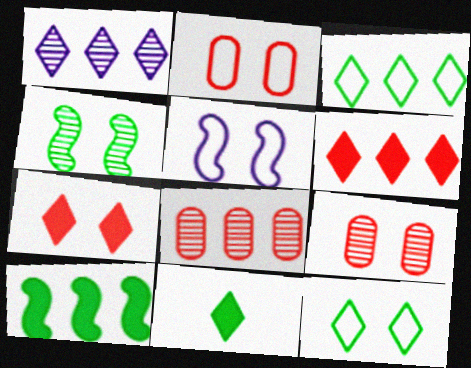[[1, 3, 6], 
[2, 5, 12], 
[5, 8, 11]]